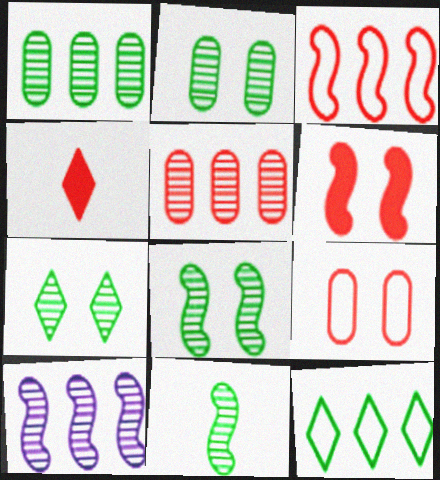[[1, 7, 11], 
[2, 7, 8]]